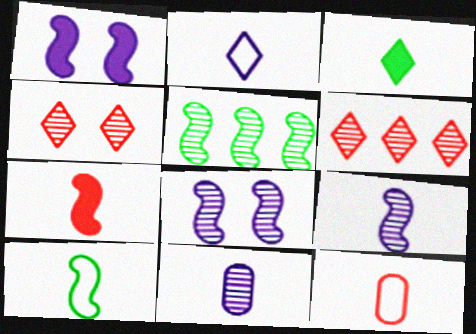[[2, 10, 12], 
[3, 9, 12], 
[4, 5, 11], 
[7, 9, 10]]